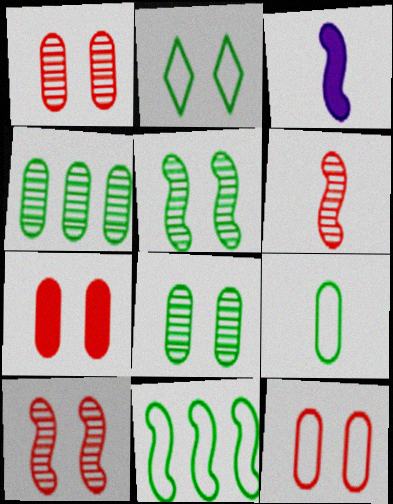[[1, 7, 12], 
[2, 9, 11], 
[3, 10, 11]]